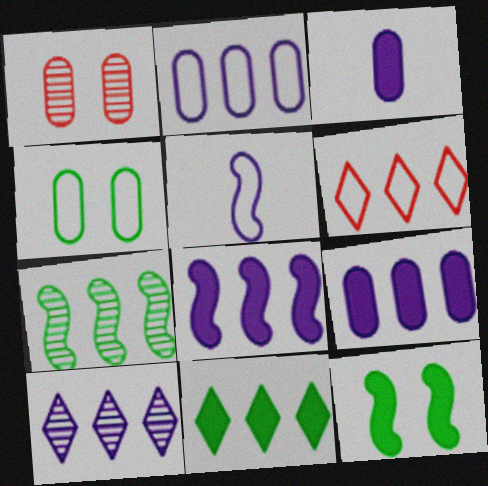[[1, 5, 11], 
[2, 8, 10], 
[4, 5, 6], 
[6, 7, 9], 
[6, 10, 11]]